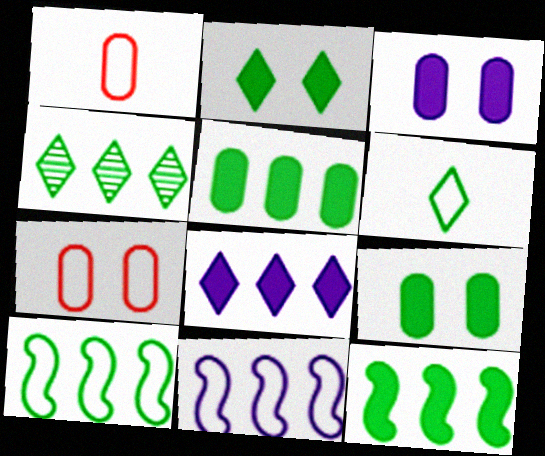[[2, 4, 6], 
[4, 5, 10], 
[6, 7, 11]]